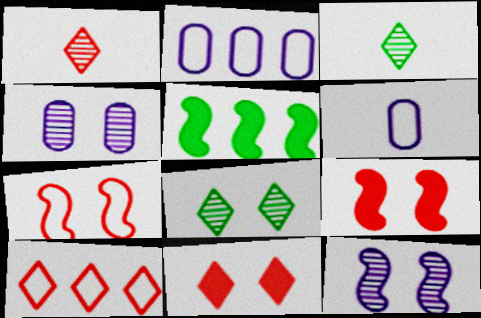[[1, 10, 11], 
[2, 3, 9]]